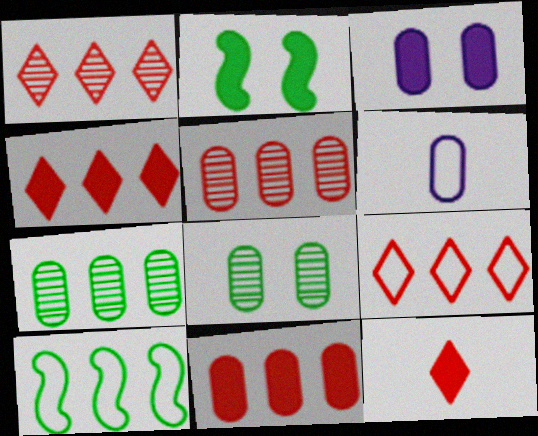[[1, 2, 6], 
[1, 4, 9], 
[6, 8, 11]]